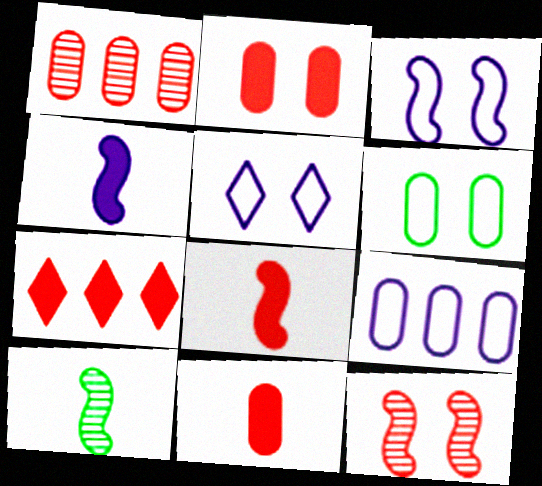[[2, 7, 8]]